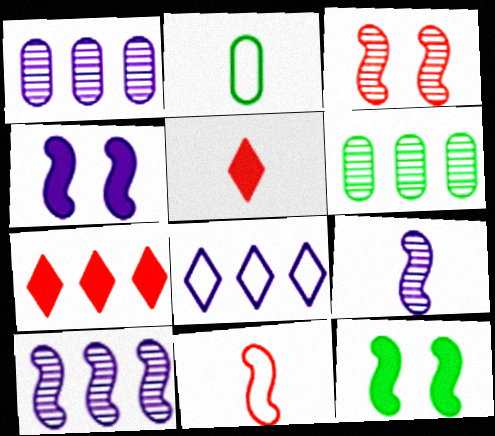[[2, 5, 9], 
[10, 11, 12]]